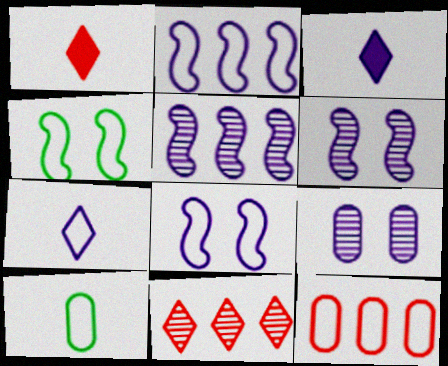[[2, 3, 9], 
[4, 7, 12]]